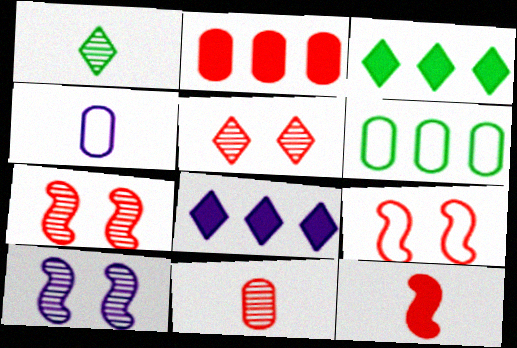[[1, 4, 12], 
[3, 4, 7], 
[4, 8, 10]]